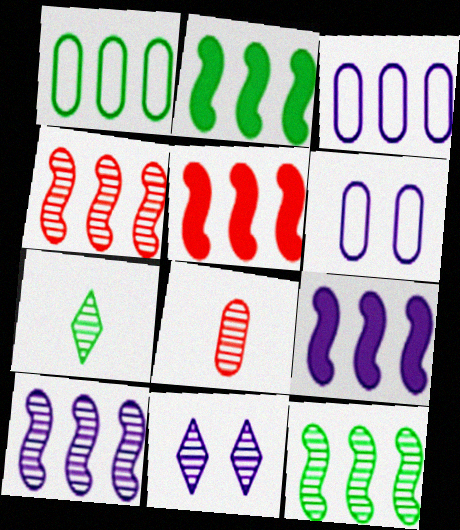[[2, 5, 9], 
[4, 10, 12], 
[5, 6, 7], 
[8, 11, 12]]